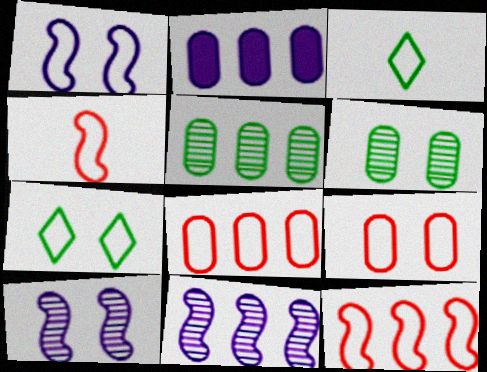[[1, 3, 8], 
[1, 7, 9], 
[2, 5, 8]]